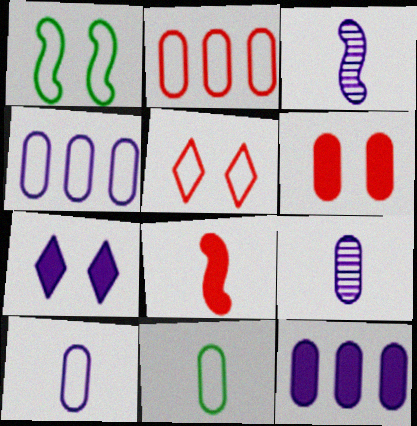[[3, 4, 7]]